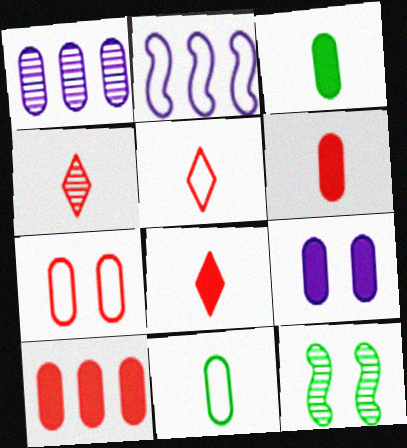[[1, 3, 7], 
[1, 4, 12], 
[3, 9, 10], 
[4, 5, 8]]